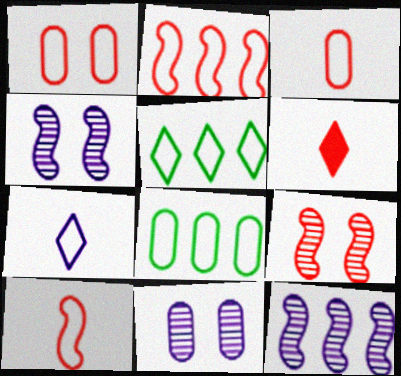[[4, 6, 8]]